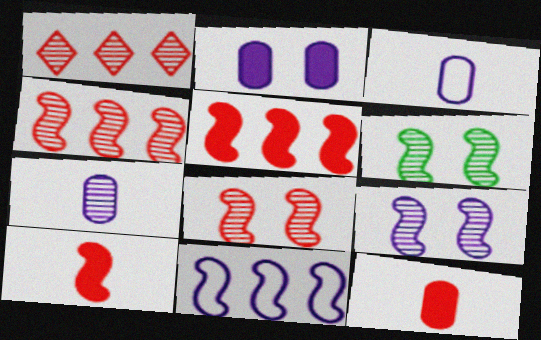[[1, 6, 7], 
[6, 8, 9], 
[6, 10, 11]]